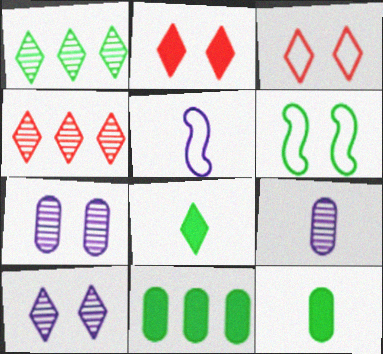[[1, 6, 12], 
[2, 6, 7]]